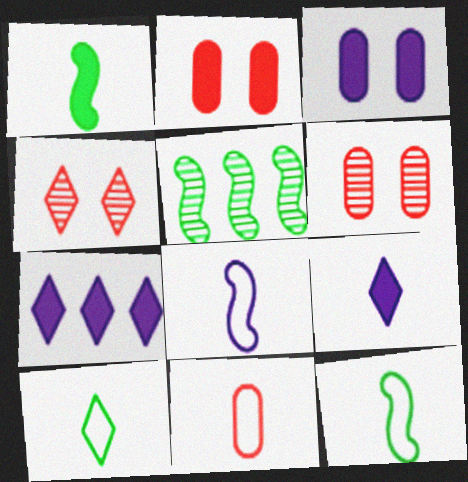[[1, 2, 7], 
[4, 7, 10], 
[6, 7, 12], 
[8, 10, 11]]